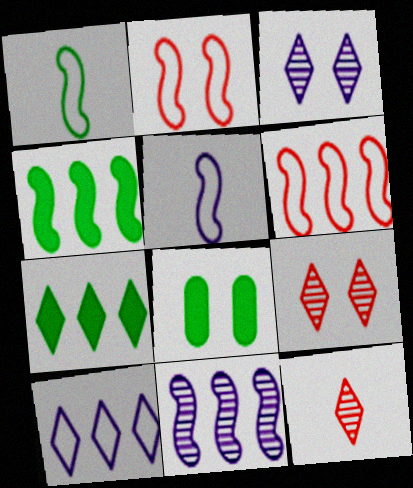[[2, 3, 8], 
[4, 6, 11]]